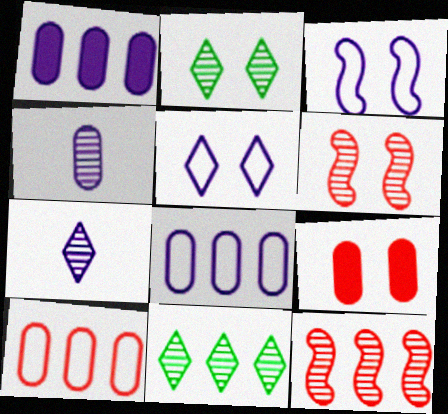[[1, 3, 7], 
[2, 3, 9], 
[2, 4, 12], 
[4, 6, 11]]